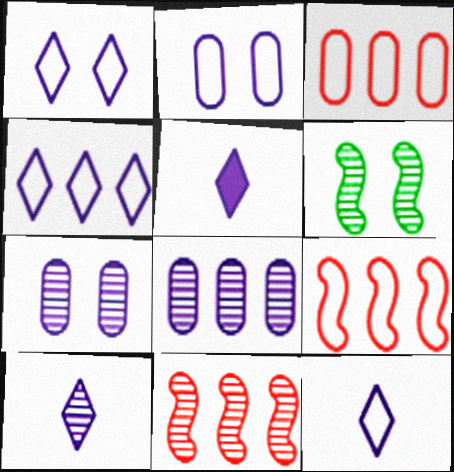[[1, 4, 12], 
[3, 5, 6], 
[5, 10, 12]]